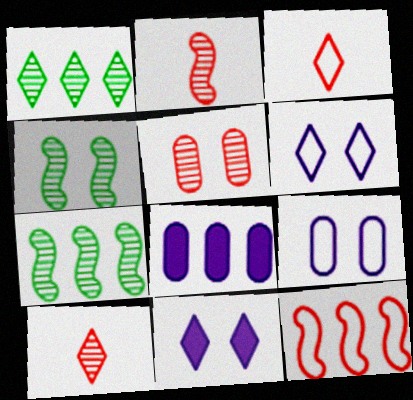[[1, 3, 11], 
[1, 8, 12], 
[3, 4, 8]]